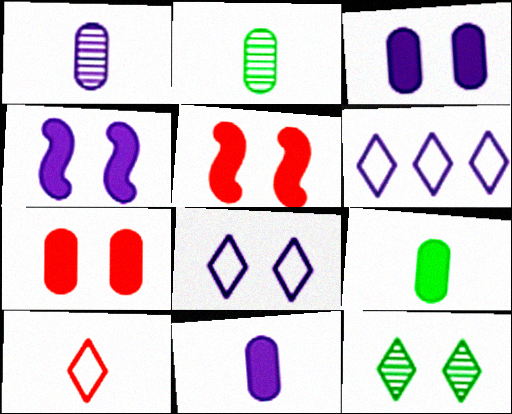[[1, 4, 6], 
[2, 5, 6]]